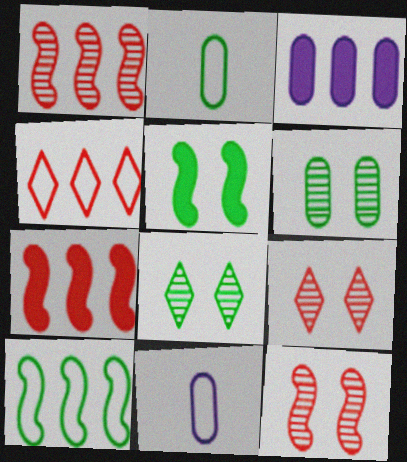[[7, 8, 11]]